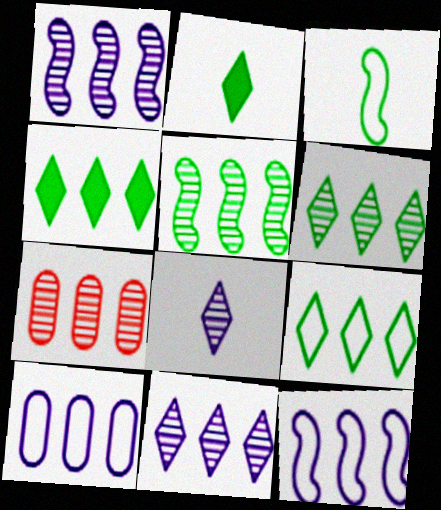[[1, 6, 7], 
[4, 6, 9], 
[4, 7, 12], 
[5, 7, 11]]